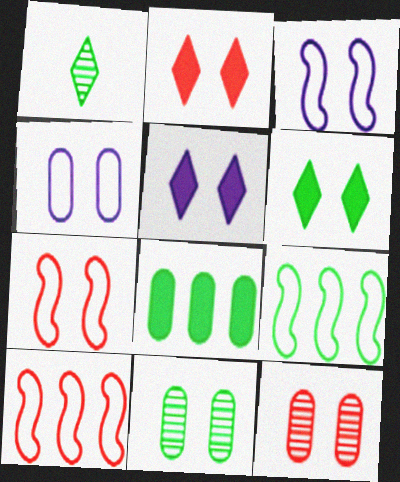[[2, 3, 11], 
[2, 5, 6], 
[2, 7, 12], 
[3, 6, 12], 
[5, 7, 11]]